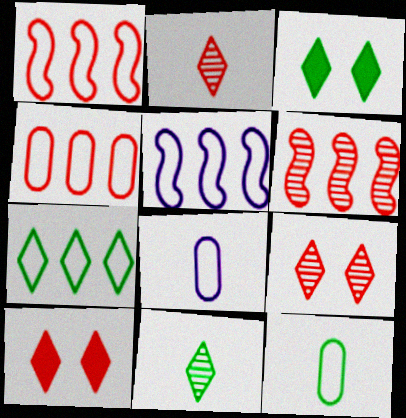[[3, 6, 8], 
[3, 7, 11], 
[4, 5, 7]]